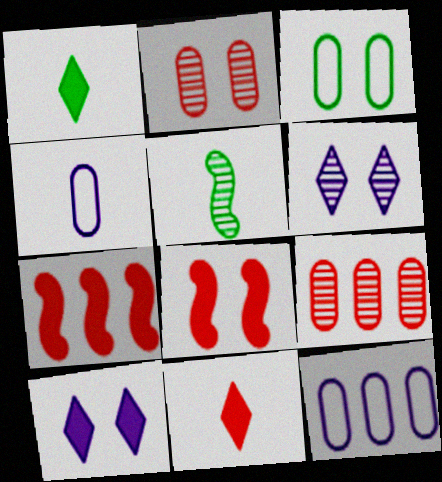[[3, 6, 8], 
[4, 5, 11], 
[5, 6, 9]]